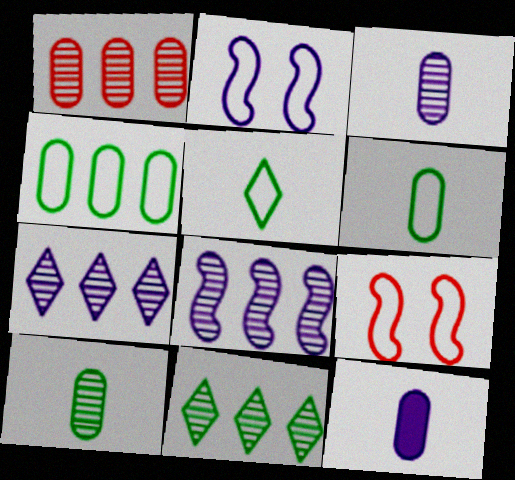[[1, 8, 11], 
[2, 7, 12], 
[9, 11, 12]]